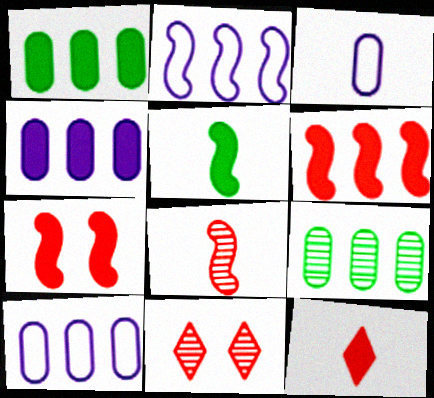[[5, 10, 11]]